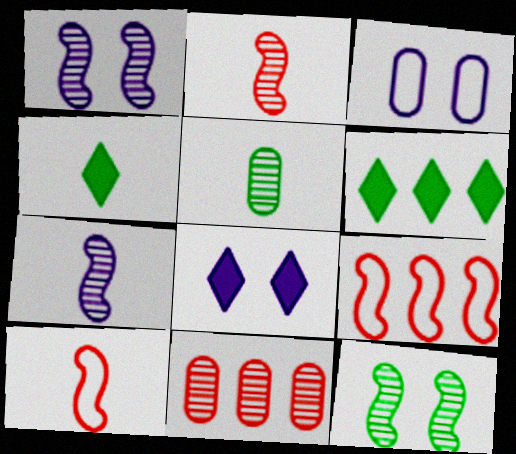[[1, 3, 8], 
[2, 3, 6], 
[5, 8, 9]]